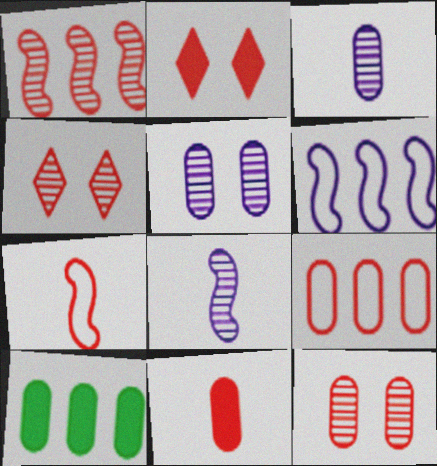[[9, 11, 12]]